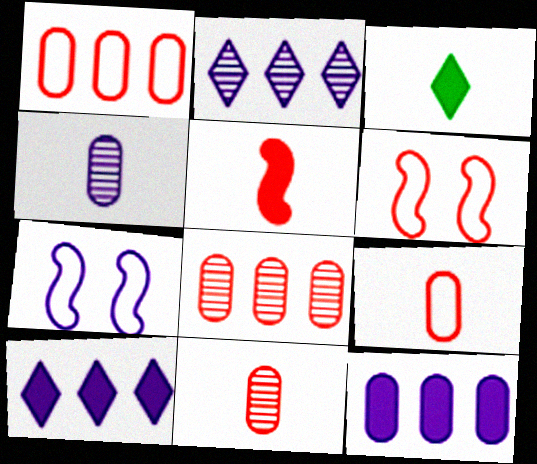[[3, 7, 8], 
[4, 7, 10]]